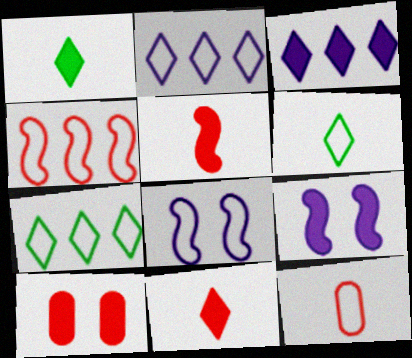[[7, 8, 12]]